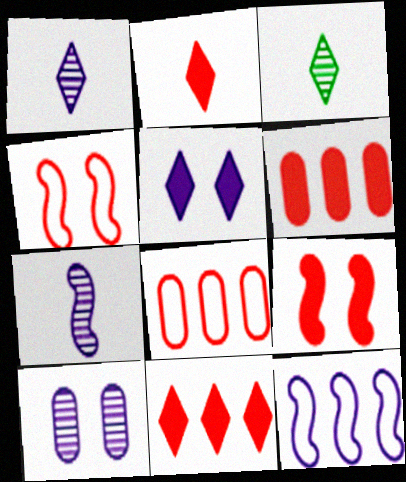[[2, 6, 9]]